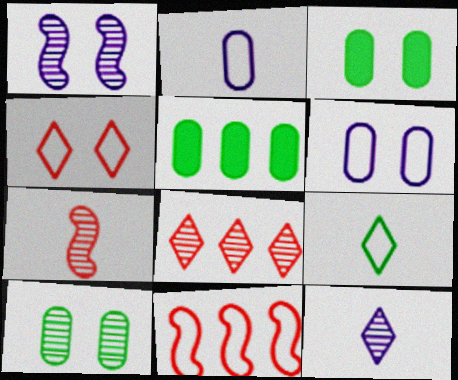[[1, 3, 4], 
[3, 11, 12], 
[6, 9, 11]]